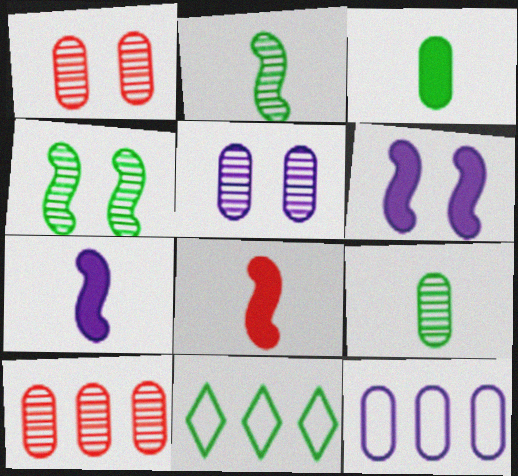[[1, 3, 12], 
[1, 7, 11], 
[3, 4, 11], 
[5, 8, 11], 
[5, 9, 10]]